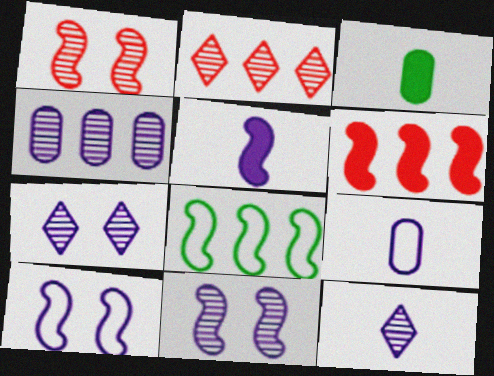[[1, 5, 8], 
[2, 3, 10], 
[4, 11, 12], 
[5, 9, 12]]